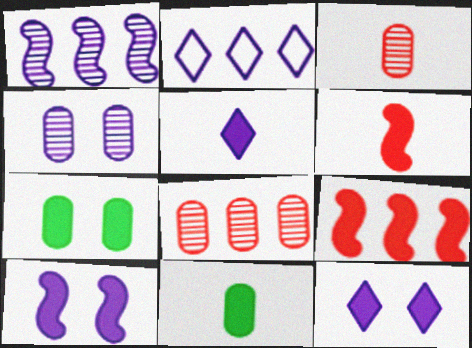[[5, 6, 11], 
[5, 7, 9], 
[9, 11, 12]]